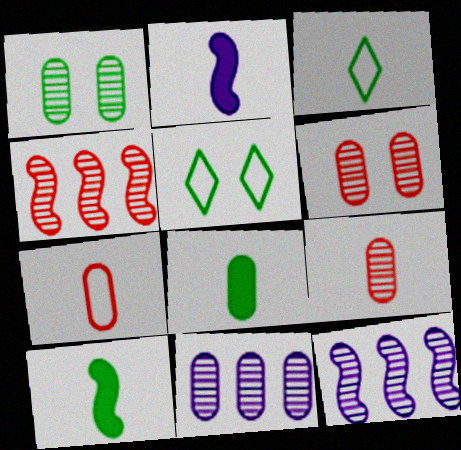[[1, 9, 11], 
[2, 3, 9]]